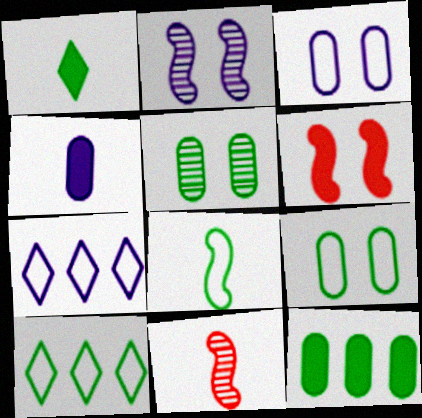[[2, 4, 7], 
[8, 9, 10]]